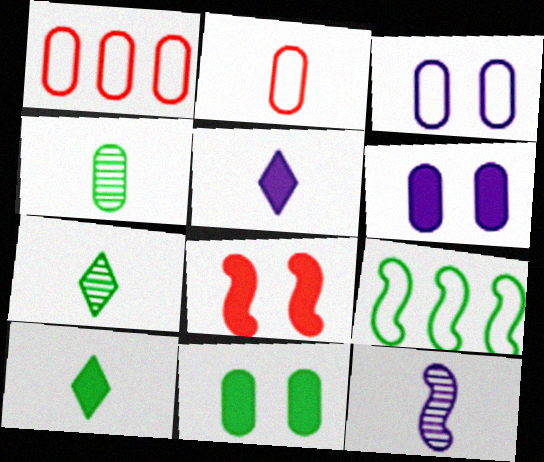[[1, 4, 6], 
[2, 10, 12], 
[7, 9, 11], 
[8, 9, 12]]